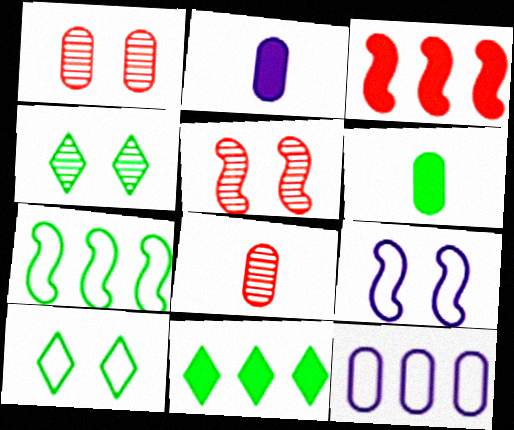[[1, 6, 12], 
[4, 6, 7], 
[8, 9, 11]]